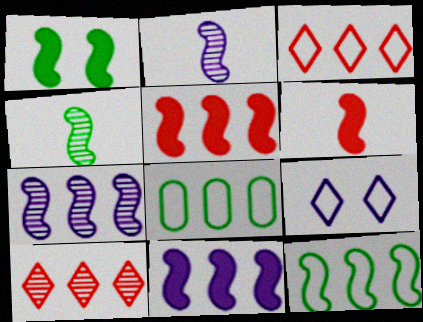[[1, 4, 12], 
[1, 6, 11], 
[5, 7, 12], 
[8, 10, 11]]